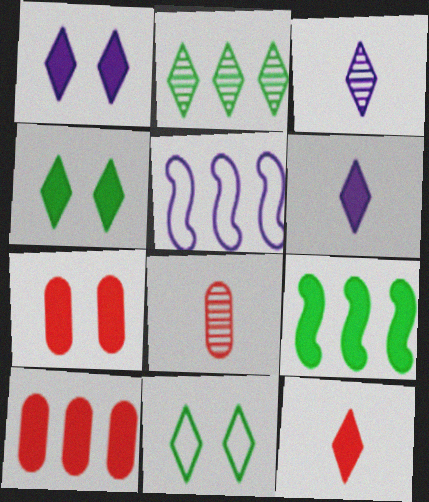[[2, 5, 10], 
[4, 5, 8], 
[6, 7, 9]]